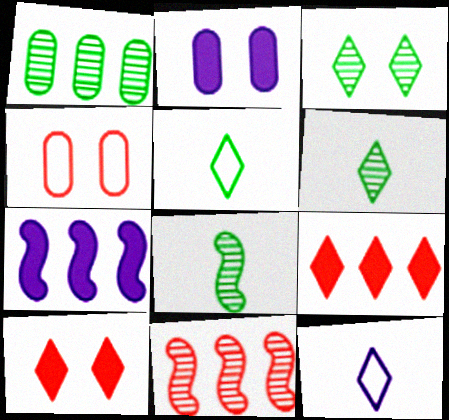[[1, 3, 8], 
[2, 5, 11], 
[3, 9, 12], 
[4, 6, 7]]